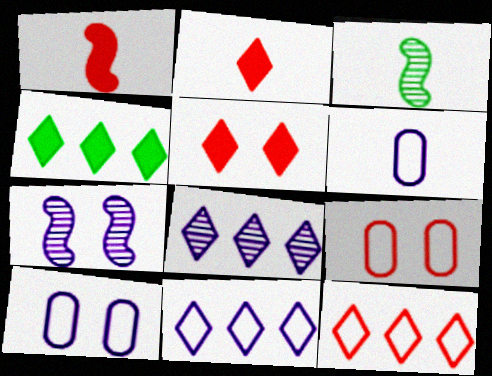[[2, 3, 6], 
[4, 8, 12]]